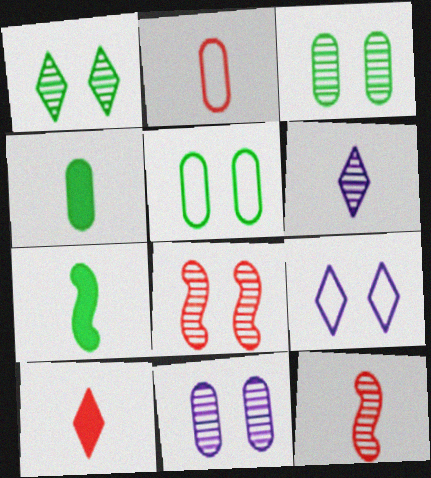[[1, 8, 11], 
[2, 6, 7], 
[2, 10, 12]]